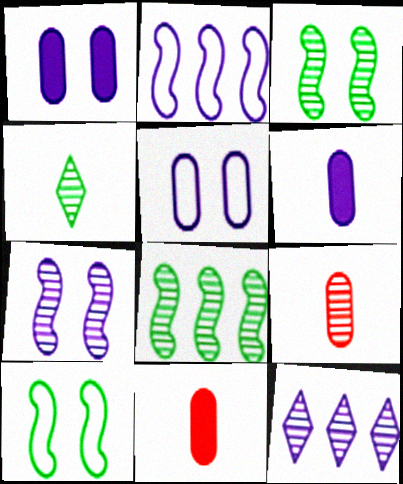[[3, 9, 12], 
[10, 11, 12]]